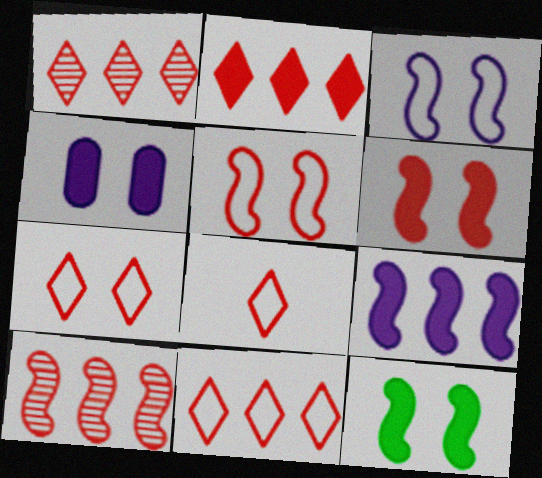[[1, 2, 11], 
[7, 8, 11]]